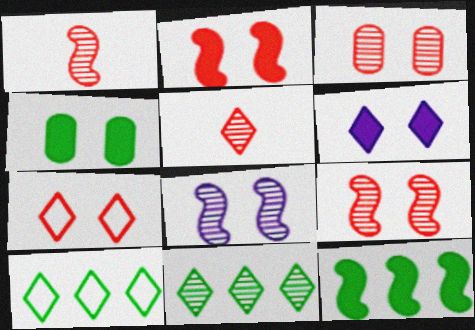[[2, 3, 7], 
[2, 4, 6], 
[4, 7, 8], 
[5, 6, 10]]